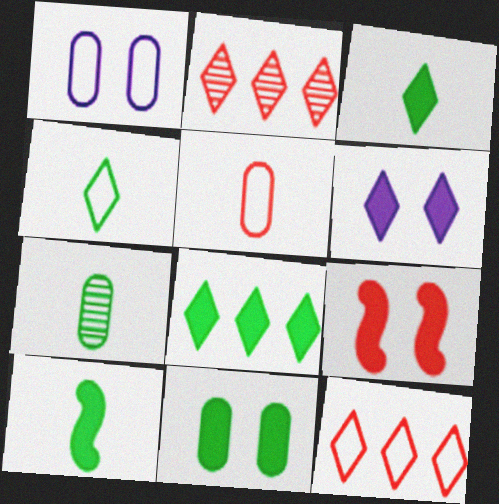[[1, 2, 10], 
[2, 4, 6], 
[2, 5, 9], 
[4, 7, 10], 
[6, 9, 11], 
[8, 10, 11]]